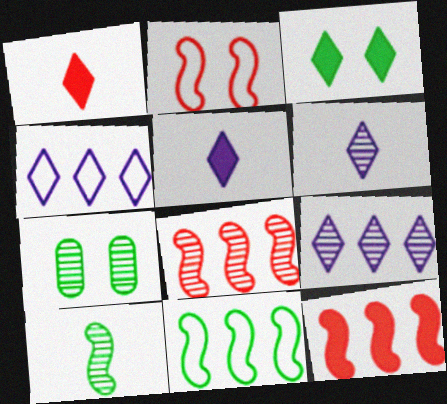[[6, 7, 8]]